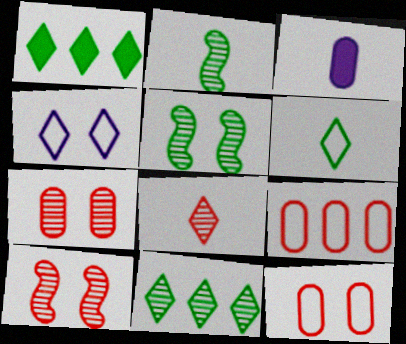[[1, 4, 8]]